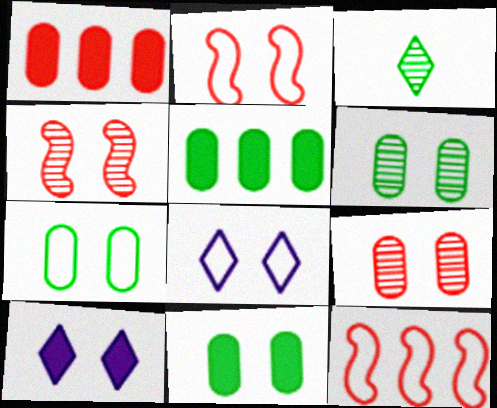[[2, 6, 10], 
[2, 7, 8], 
[4, 7, 10], 
[4, 8, 11], 
[6, 7, 11]]